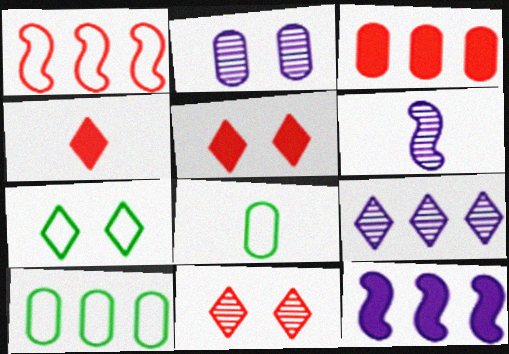[[2, 3, 8], 
[2, 6, 9], 
[3, 6, 7], 
[4, 6, 8], 
[4, 7, 9], 
[5, 6, 10], 
[8, 11, 12]]